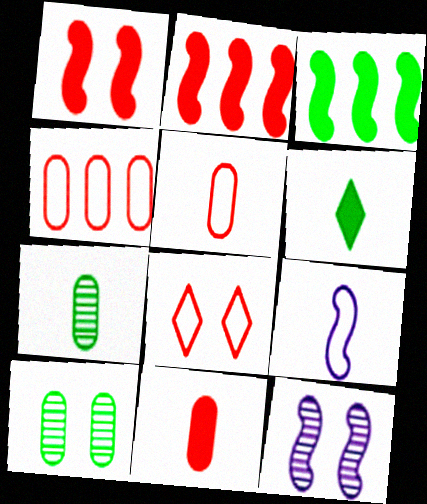[[4, 6, 12]]